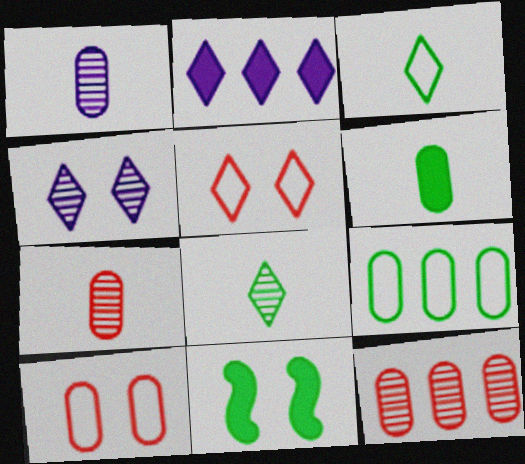[[2, 5, 8], 
[4, 10, 11], 
[8, 9, 11]]